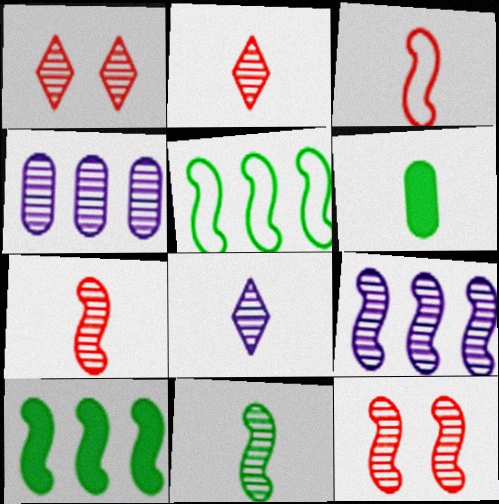[[1, 4, 11], 
[3, 6, 8], 
[9, 11, 12]]